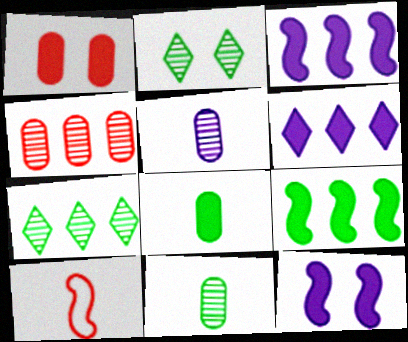[]